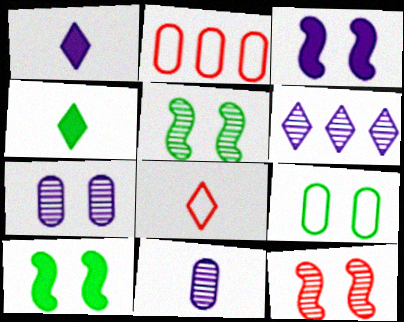[[1, 2, 5]]